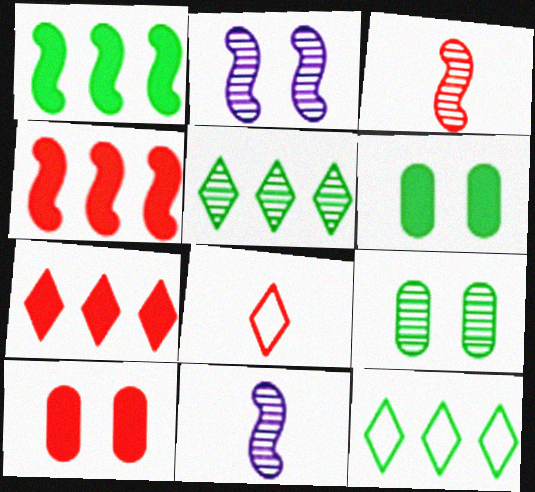[[10, 11, 12]]